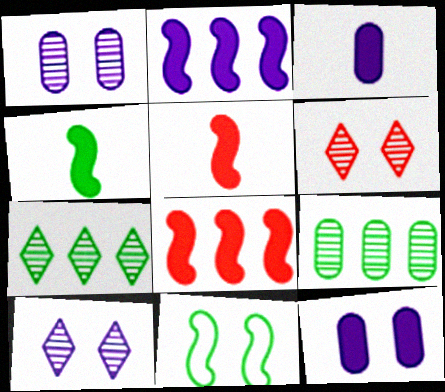[[6, 11, 12]]